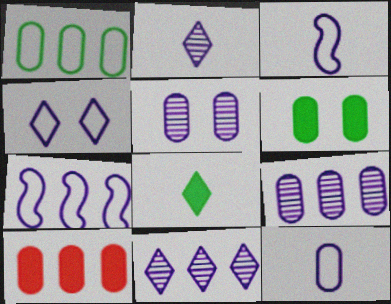[[1, 9, 10], 
[4, 7, 12]]